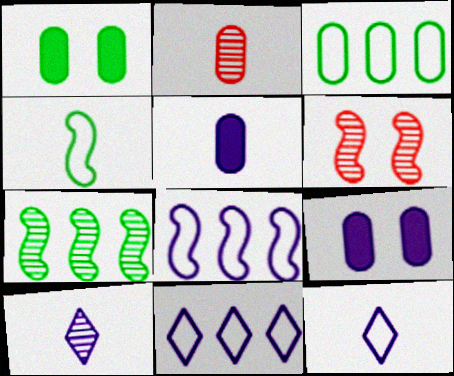[[2, 3, 9], 
[8, 9, 10]]